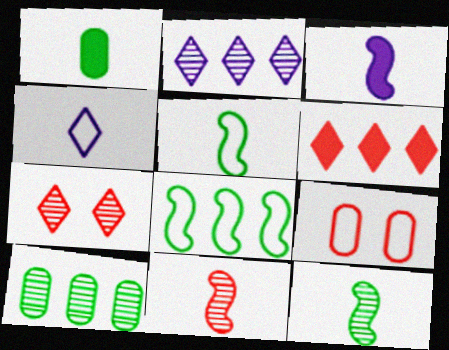[[1, 4, 11], 
[3, 5, 11], 
[4, 8, 9], 
[6, 9, 11]]